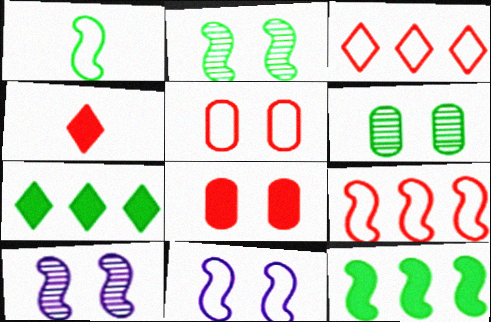[[1, 2, 12], 
[1, 6, 7], 
[1, 9, 11]]